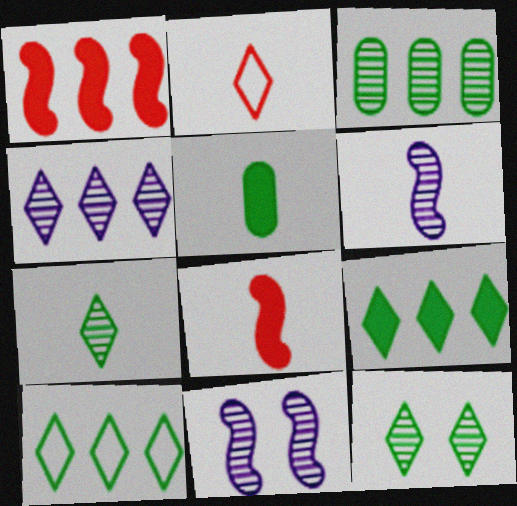[[2, 5, 6]]